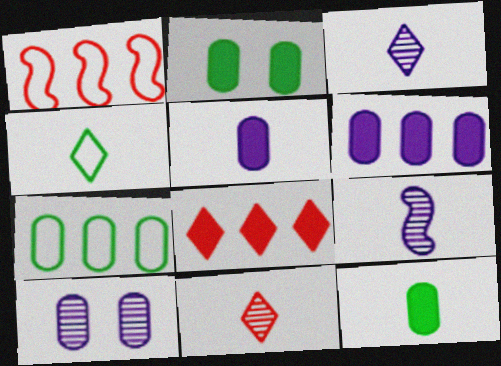[[1, 2, 3]]